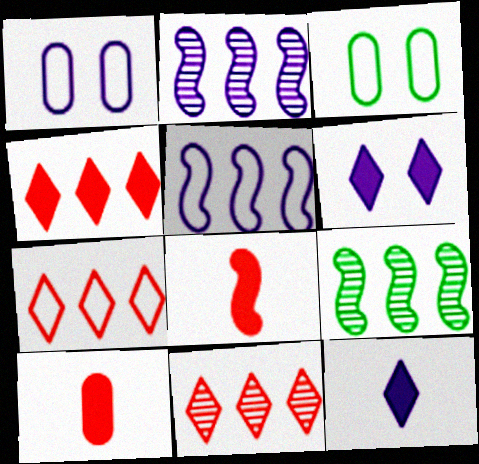[[1, 2, 12], 
[4, 7, 11]]